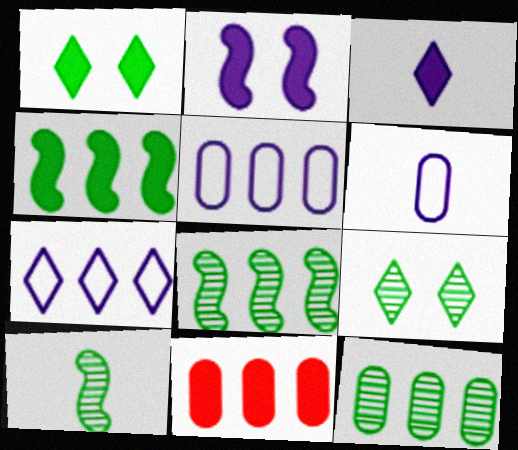[[5, 11, 12], 
[7, 8, 11], 
[9, 10, 12]]